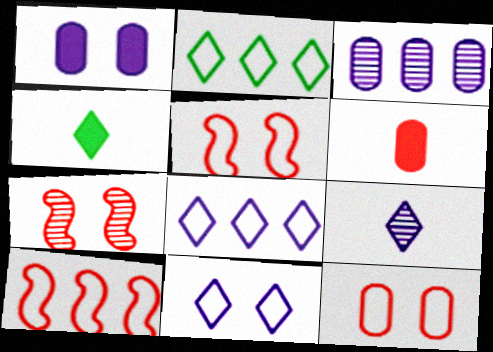[[3, 4, 5]]